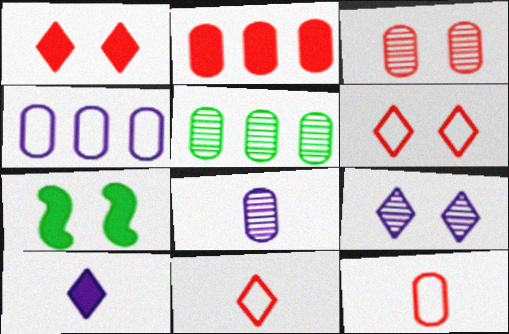[[2, 3, 12], 
[2, 4, 5], 
[2, 7, 10], 
[3, 5, 8]]